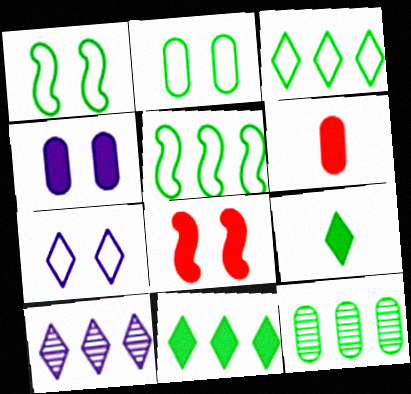[[1, 6, 10], 
[1, 9, 12], 
[5, 11, 12]]